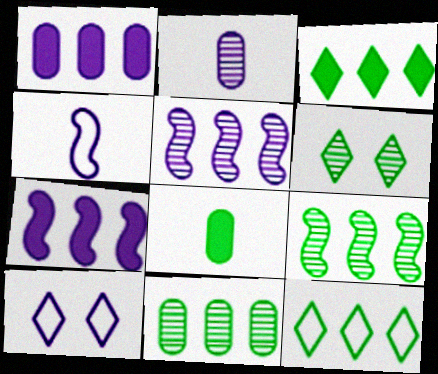[[2, 7, 10]]